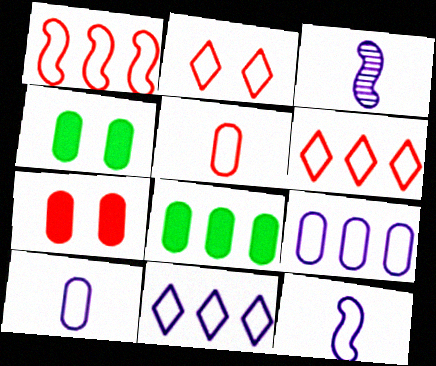[[1, 2, 5], 
[2, 3, 8], 
[3, 4, 6]]